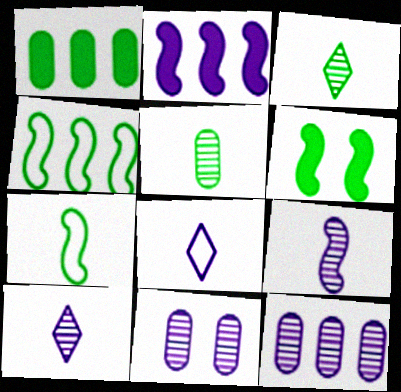[[2, 8, 11]]